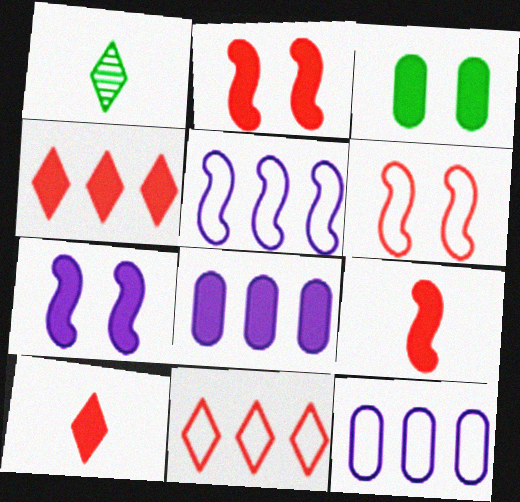[[1, 2, 12], 
[1, 6, 8]]